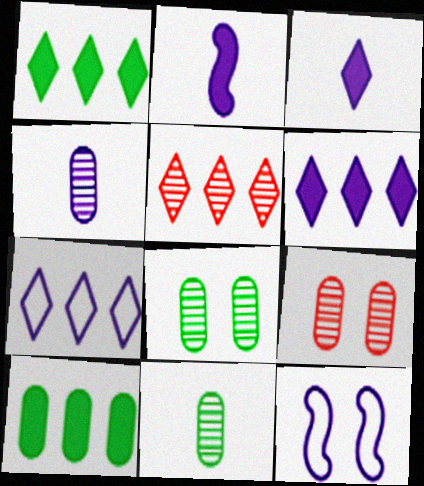[[1, 5, 7], 
[4, 6, 12]]